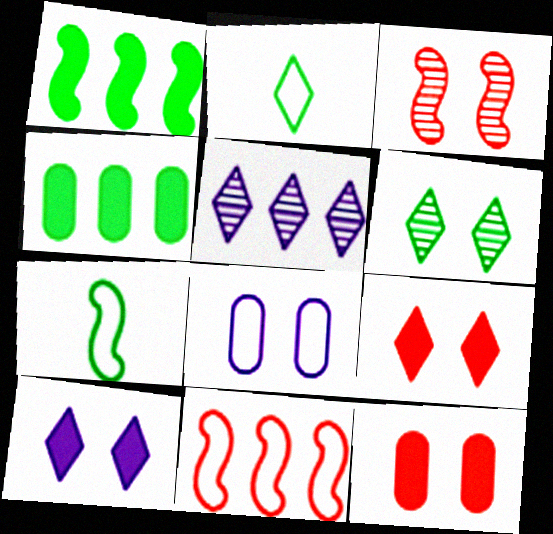[[2, 5, 9], 
[2, 8, 11], 
[4, 5, 11], 
[4, 6, 7], 
[5, 7, 12]]